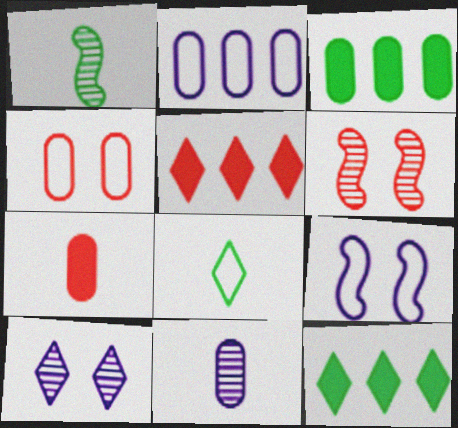[[3, 4, 11], 
[5, 8, 10]]